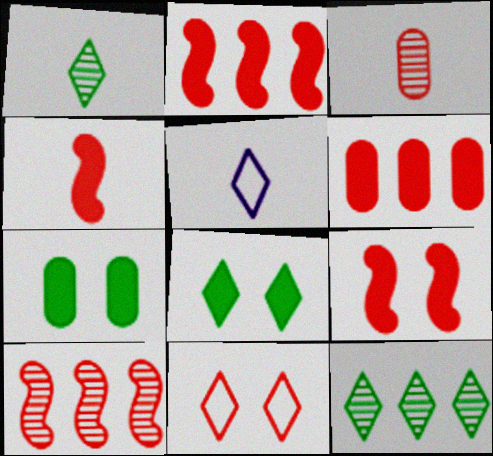[[2, 3, 11], 
[2, 4, 9], 
[5, 7, 10]]